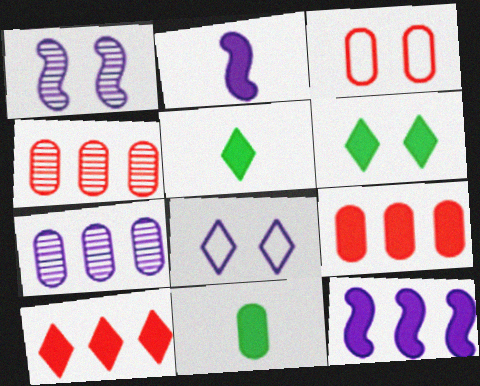[[1, 3, 6], 
[2, 6, 9], 
[2, 7, 8], 
[3, 7, 11]]